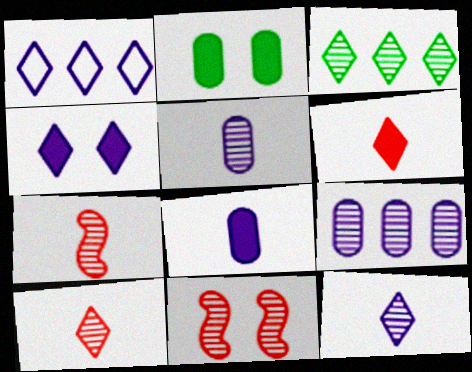[[1, 2, 7], 
[1, 4, 12], 
[3, 5, 11]]